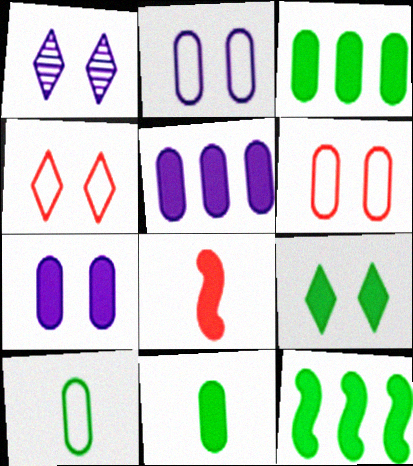[[1, 4, 9], 
[5, 8, 9], 
[9, 11, 12]]